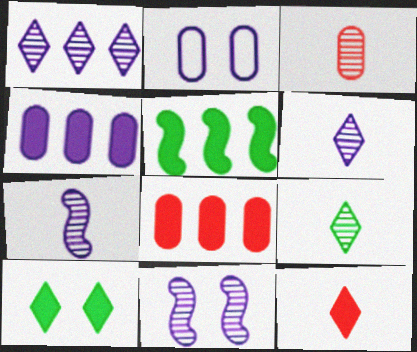[[3, 7, 9]]